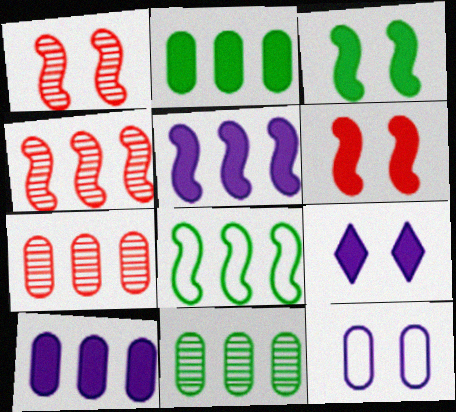[[4, 5, 8]]